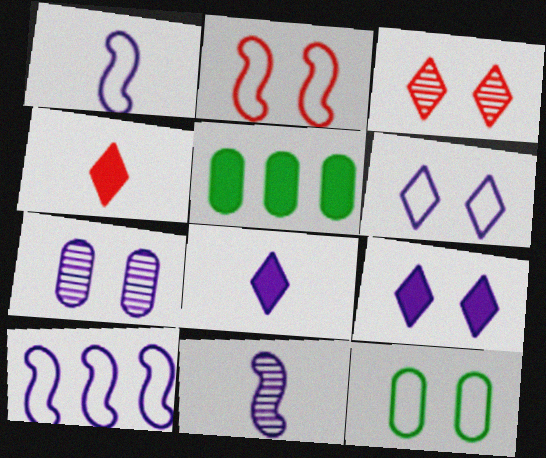[[1, 3, 5], 
[2, 6, 12], 
[7, 8, 10]]